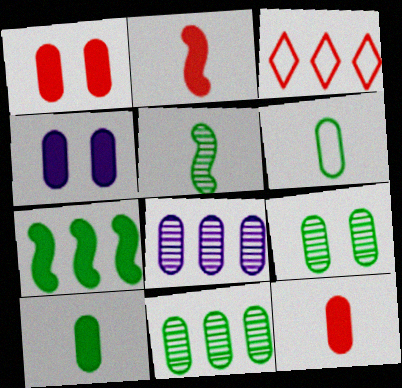[[1, 6, 8], 
[3, 4, 5], 
[3, 7, 8]]